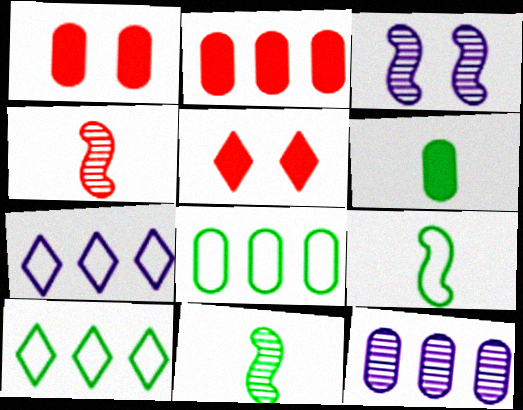[[1, 7, 11], 
[2, 8, 12], 
[5, 9, 12]]